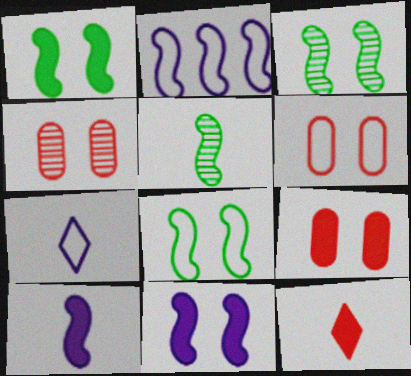[[1, 3, 8], 
[4, 6, 9]]